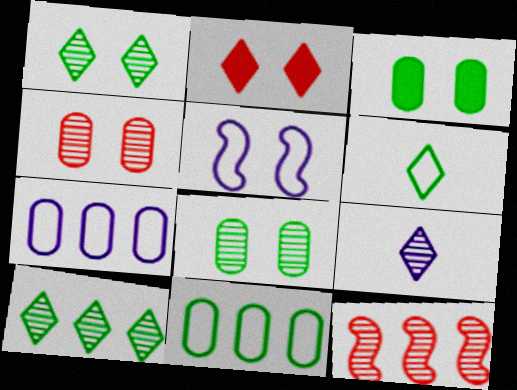[[2, 5, 8], 
[8, 9, 12]]